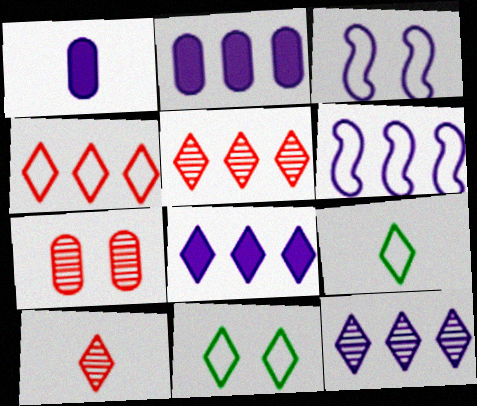[[1, 3, 12], 
[2, 6, 12], 
[8, 10, 11]]